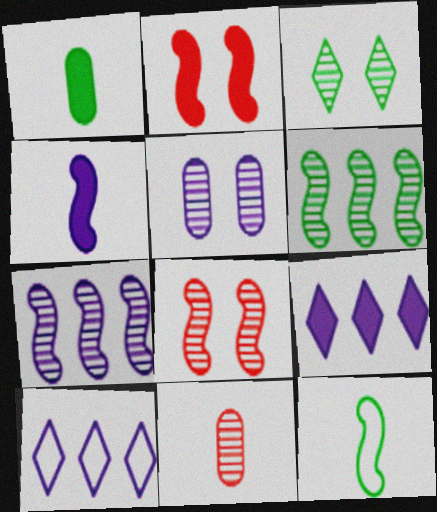[[1, 2, 9], 
[1, 8, 10], 
[2, 7, 12], 
[3, 5, 8], 
[3, 7, 11], 
[4, 5, 10]]